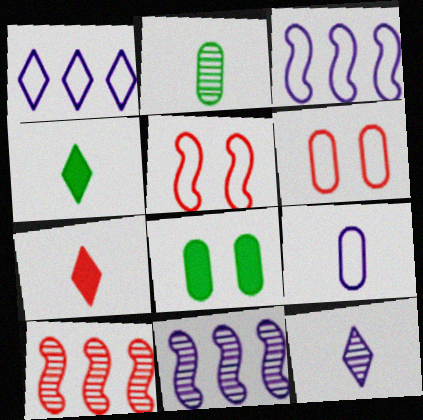[[4, 6, 11], 
[6, 7, 10]]